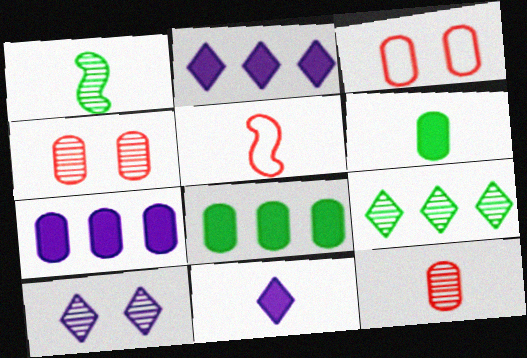[[1, 2, 3], 
[5, 8, 10]]